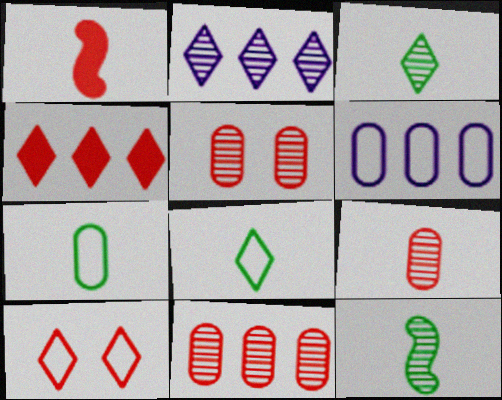[[1, 10, 11], 
[2, 5, 12], 
[5, 9, 11]]